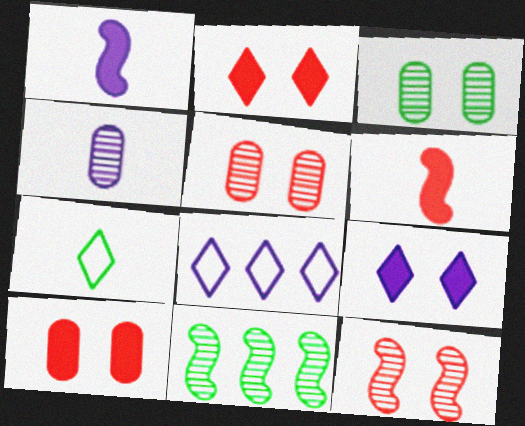[[3, 6, 8], 
[4, 6, 7]]